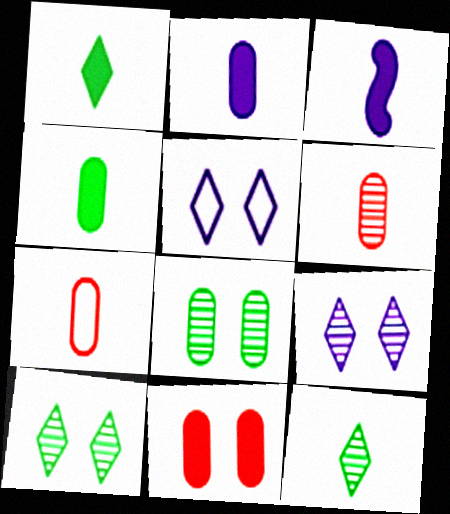[[3, 7, 12]]